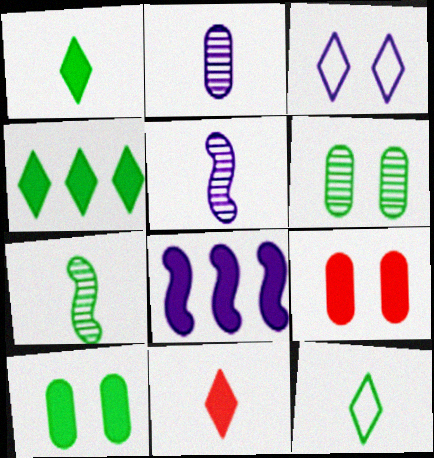[[1, 8, 9], 
[2, 3, 8], 
[8, 10, 11]]